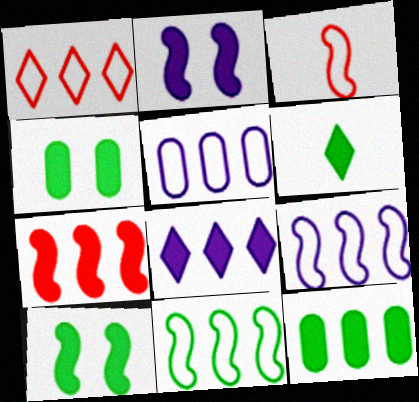[[1, 5, 11], 
[6, 10, 12], 
[7, 8, 12]]